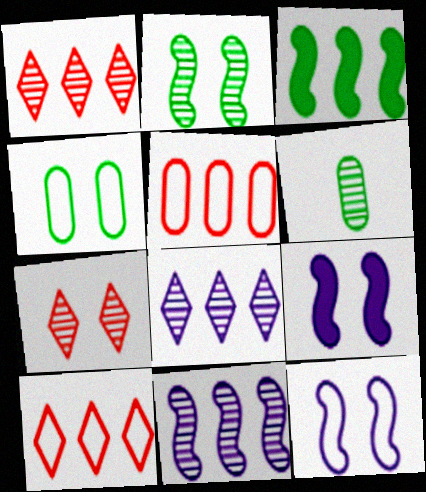[[3, 5, 8], 
[4, 7, 9], 
[6, 7, 11], 
[6, 9, 10]]